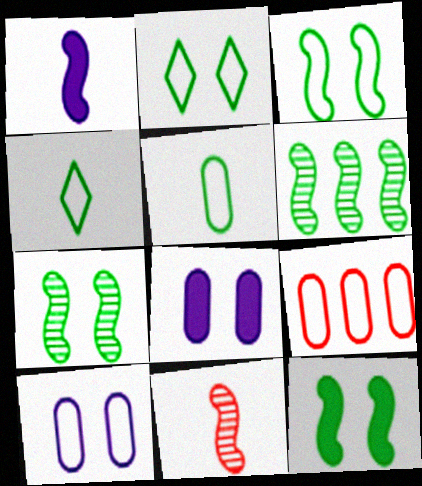[[3, 7, 12], 
[5, 9, 10]]